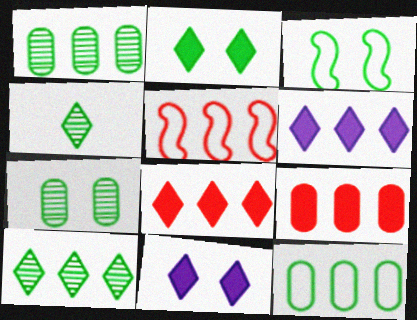[[1, 5, 6], 
[2, 3, 7]]